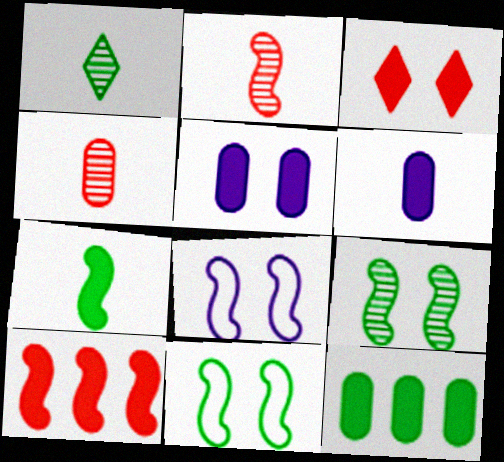[[1, 11, 12]]